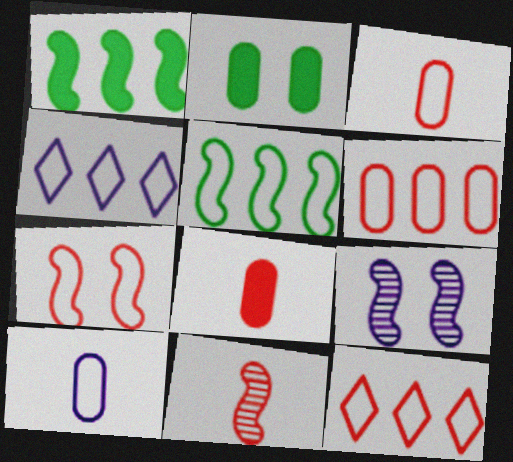[[2, 4, 11], 
[3, 7, 12], 
[4, 5, 6]]